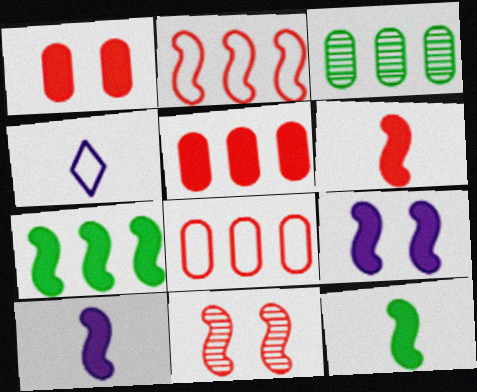[[2, 6, 11], 
[6, 7, 9], 
[6, 10, 12]]